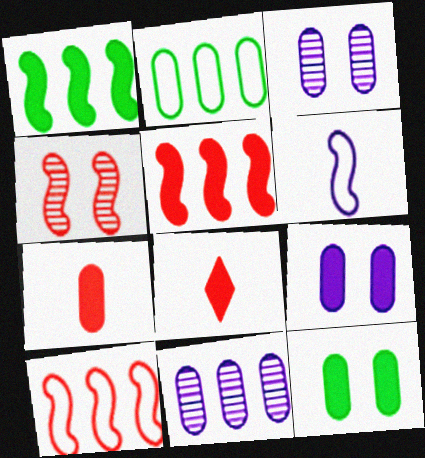[[1, 4, 6], 
[1, 8, 9], 
[2, 3, 7]]